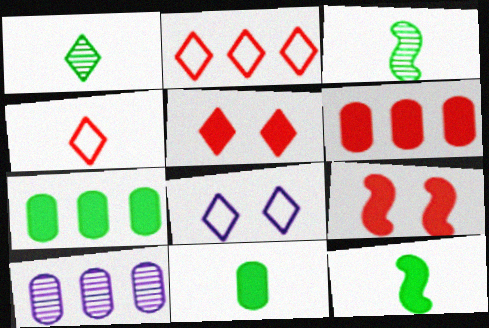[[3, 6, 8]]